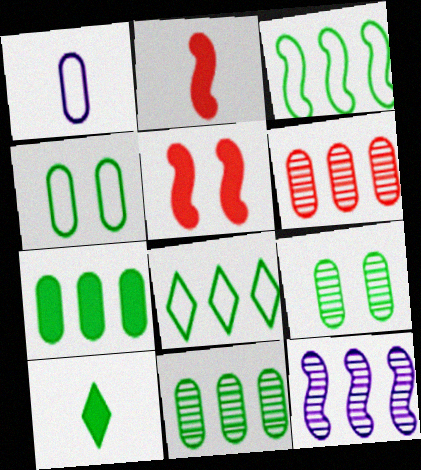[[3, 9, 10]]